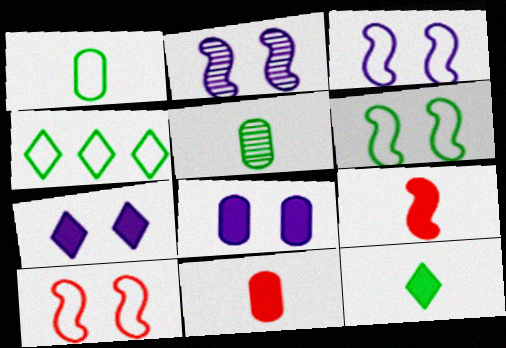[[1, 4, 6], 
[2, 4, 11], 
[3, 6, 10]]